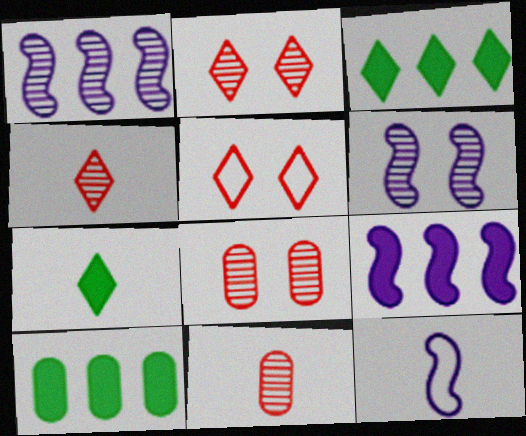[[2, 10, 12], 
[3, 8, 12], 
[6, 9, 12], 
[7, 11, 12]]